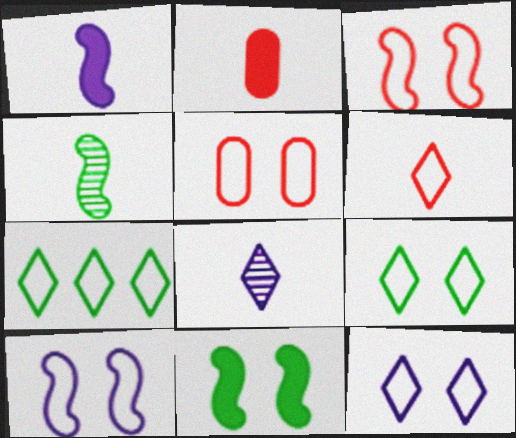[[5, 9, 10], 
[6, 7, 12]]